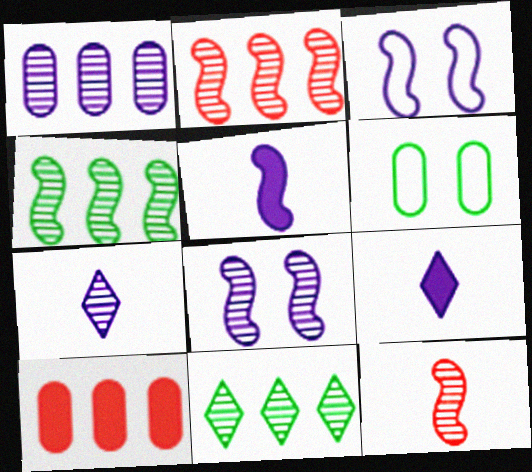[[1, 2, 11], 
[1, 3, 9], 
[1, 7, 8], 
[2, 6, 9], 
[4, 8, 12]]